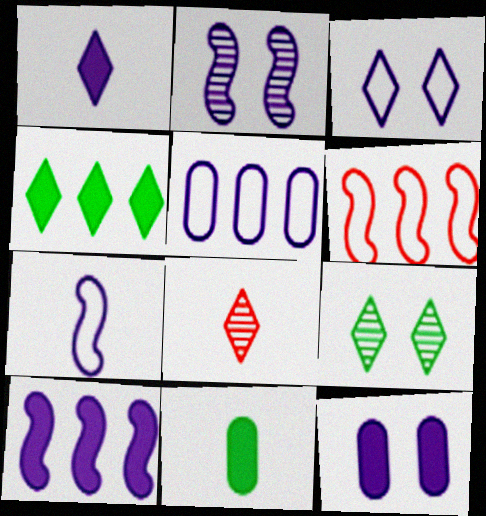[[1, 2, 5], 
[1, 10, 12], 
[2, 3, 12], 
[2, 7, 10], 
[3, 4, 8], 
[3, 5, 7], 
[7, 8, 11]]